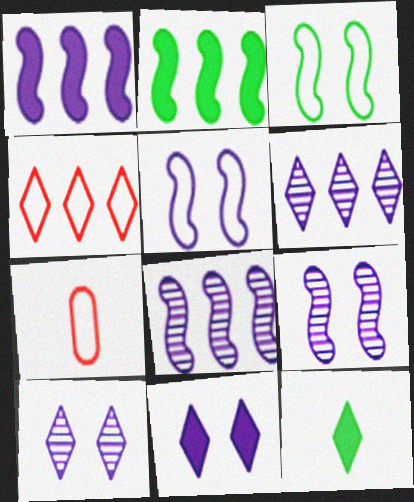[[2, 7, 10], 
[4, 10, 12]]